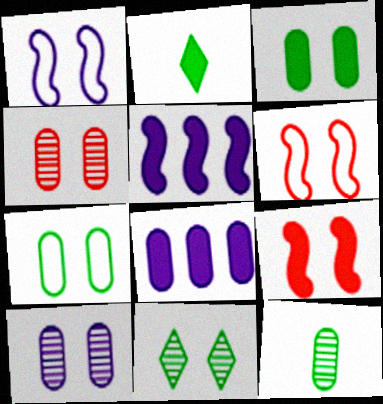[[2, 8, 9]]